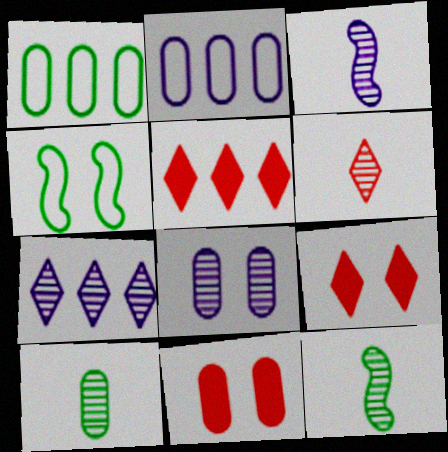[[1, 3, 9], 
[2, 9, 12], 
[2, 10, 11], 
[3, 6, 10], 
[3, 7, 8], 
[4, 8, 9]]